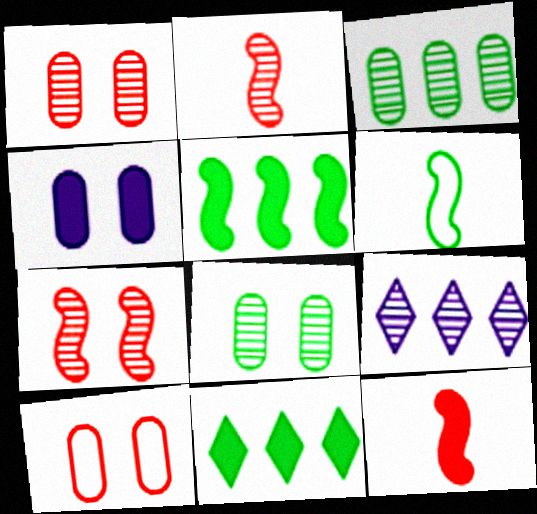[[2, 8, 9], 
[4, 8, 10], 
[4, 11, 12], 
[6, 8, 11]]